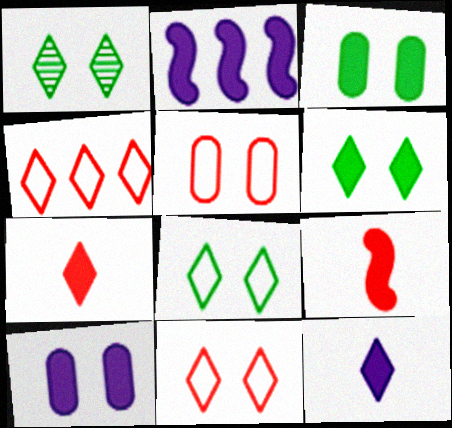[[1, 4, 12], 
[1, 6, 8], 
[2, 3, 7], 
[2, 10, 12]]